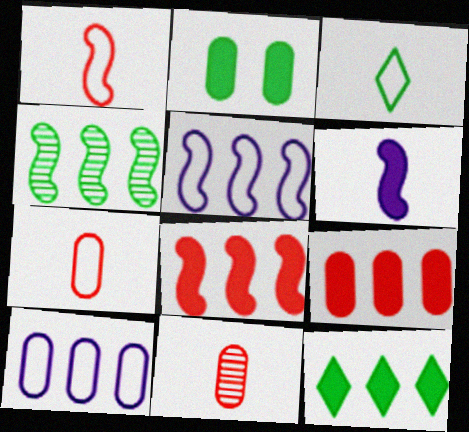[[2, 3, 4], 
[2, 10, 11], 
[3, 6, 11], 
[4, 5, 8]]